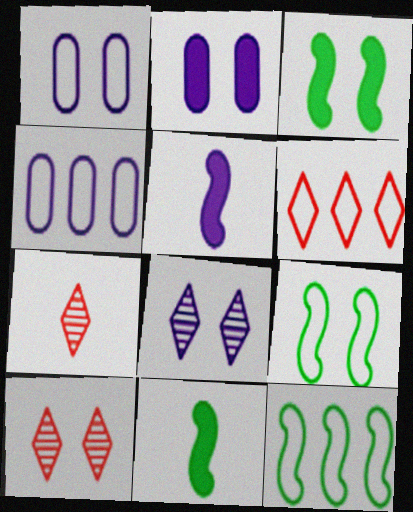[[1, 3, 10], 
[2, 7, 12], 
[2, 9, 10], 
[3, 4, 7], 
[4, 5, 8], 
[4, 6, 12], 
[4, 10, 11]]